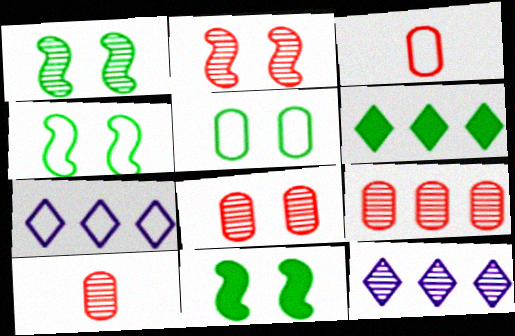[[1, 4, 11], 
[1, 10, 12], 
[3, 4, 7], 
[3, 11, 12], 
[7, 10, 11], 
[8, 9, 10]]